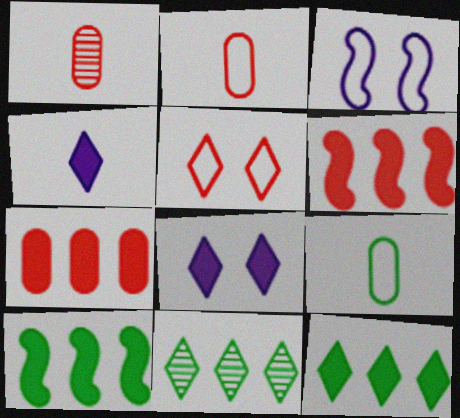[[1, 3, 12], 
[1, 5, 6], 
[4, 5, 11]]